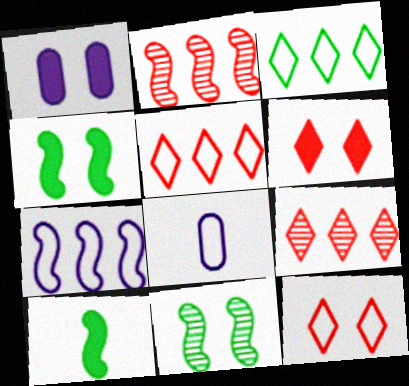[[1, 4, 6], 
[1, 11, 12], 
[4, 8, 9]]